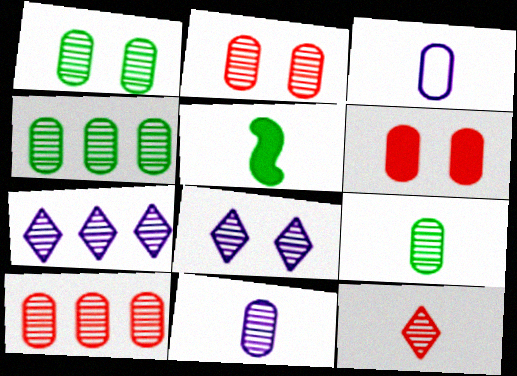[[1, 4, 9], 
[1, 10, 11], 
[2, 4, 11], 
[3, 4, 6], 
[3, 5, 12]]